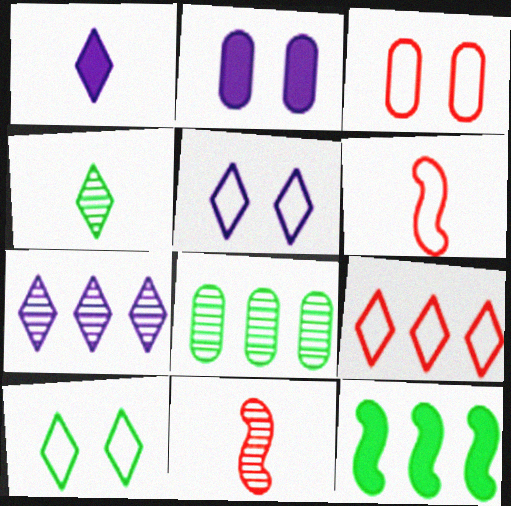[[1, 5, 7], 
[3, 6, 9]]